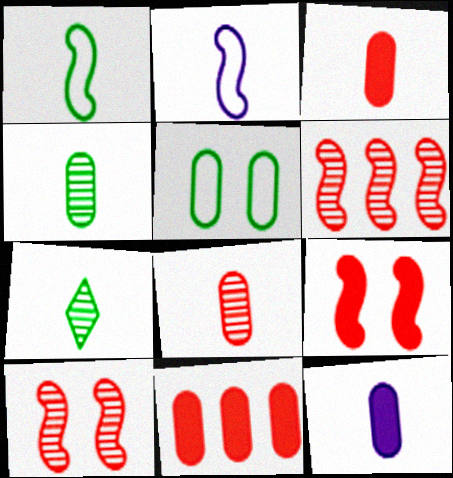[[2, 3, 7]]